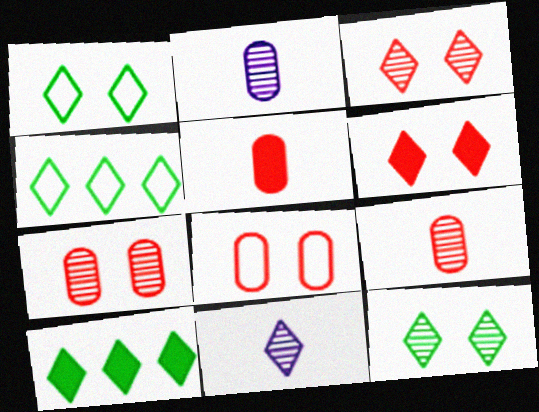[[4, 6, 11]]